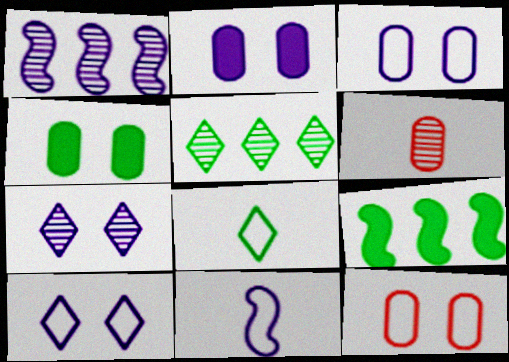[[6, 9, 10]]